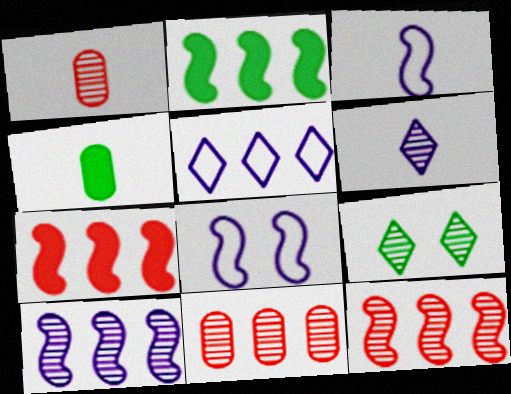[[1, 9, 10], 
[2, 5, 11]]